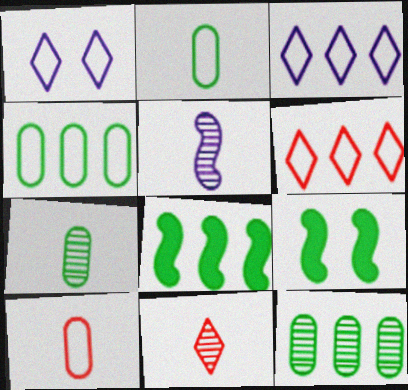[[5, 7, 11]]